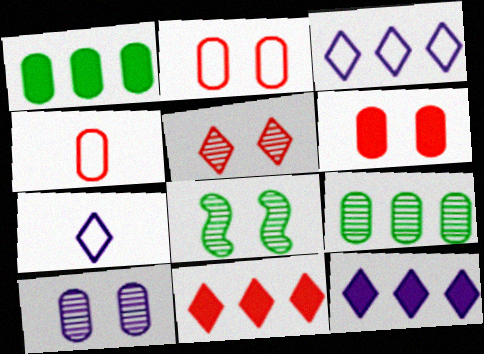[[1, 4, 10], 
[4, 8, 12], 
[5, 8, 10]]